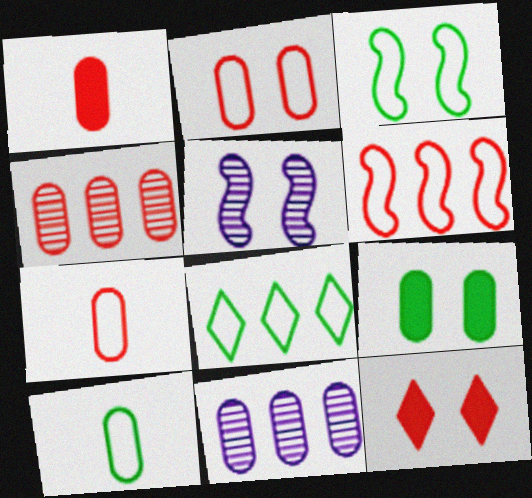[[1, 2, 4], 
[1, 5, 8], 
[3, 8, 10], 
[7, 9, 11]]